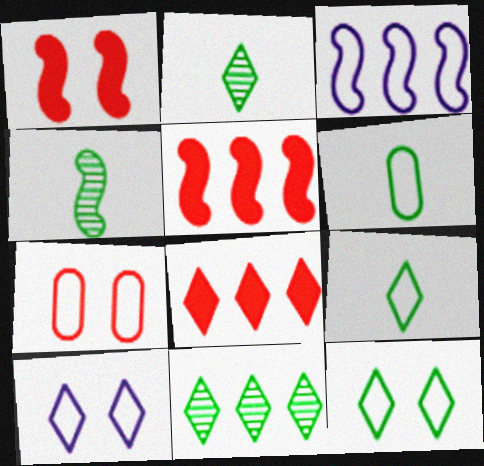[[1, 3, 4], 
[2, 8, 10], 
[3, 7, 9]]